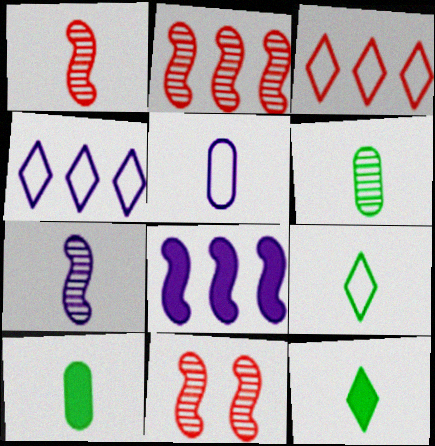[[1, 2, 11], 
[1, 5, 12], 
[4, 10, 11]]